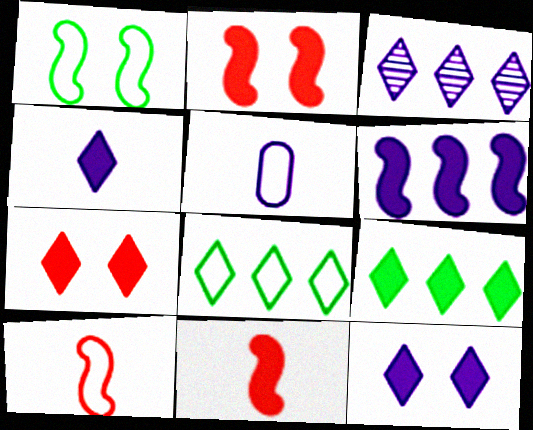[[4, 7, 9]]